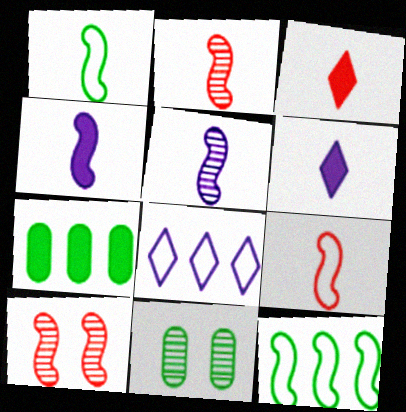[[1, 2, 4], 
[4, 10, 12]]